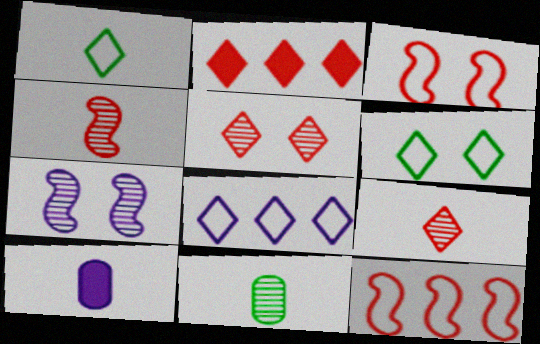[[1, 4, 10], 
[7, 8, 10]]